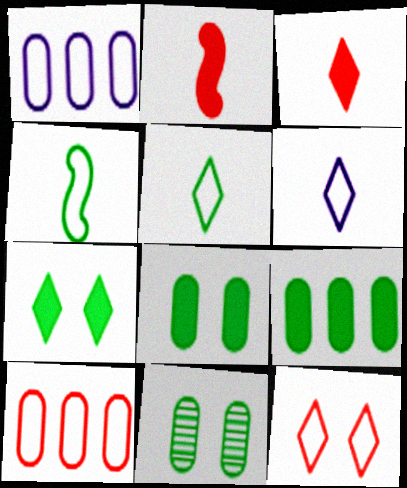[[1, 4, 12]]